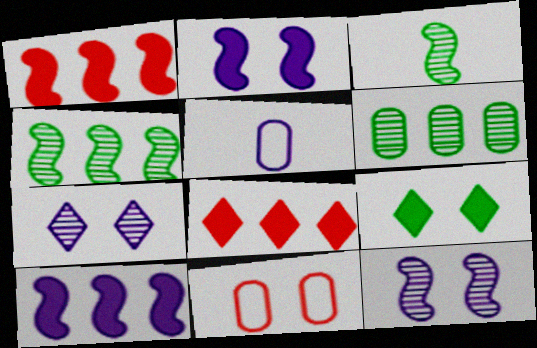[[5, 7, 10], 
[9, 11, 12]]